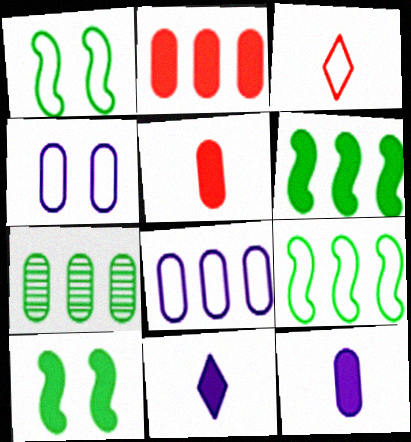[[1, 3, 8], 
[2, 7, 8], 
[2, 10, 11], 
[3, 4, 9], 
[4, 5, 7]]